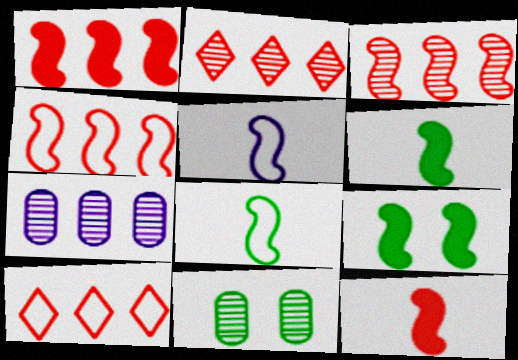[[1, 3, 4], 
[3, 5, 9]]